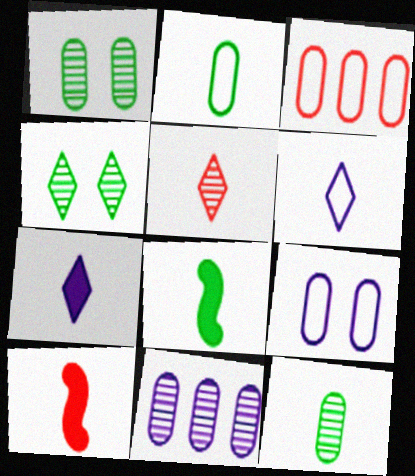[[2, 3, 9], 
[6, 10, 12]]